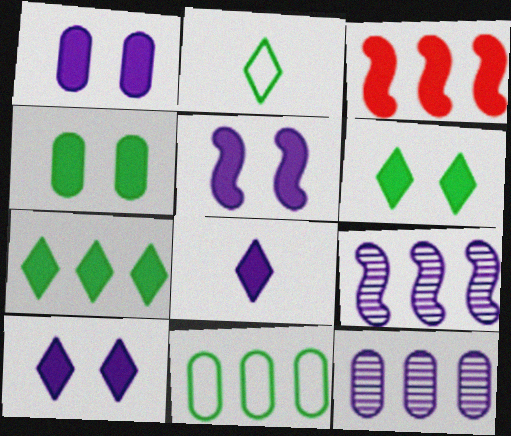[[1, 5, 10], 
[3, 4, 8]]